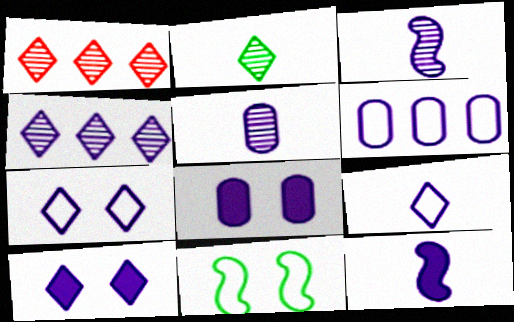[[3, 6, 10], 
[4, 9, 10], 
[5, 6, 8], 
[5, 9, 12]]